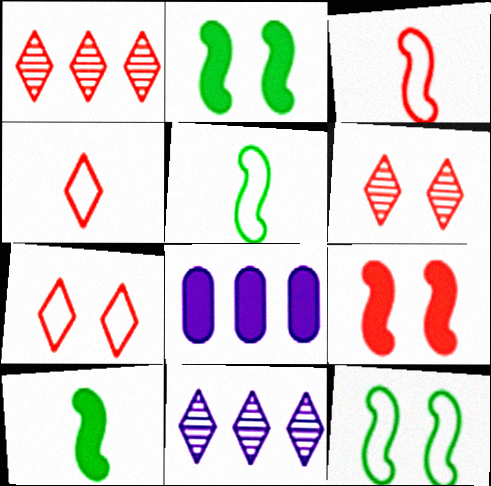[[5, 6, 8]]